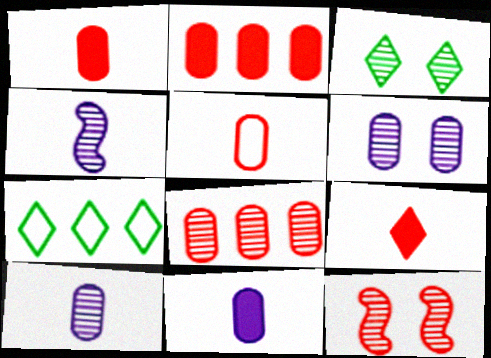[[3, 4, 8], 
[3, 6, 12], 
[7, 11, 12]]